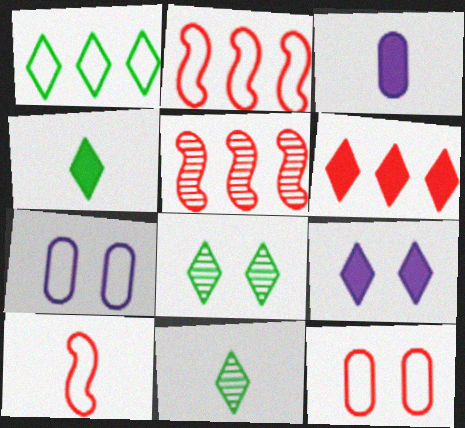[[1, 4, 8], 
[1, 7, 10], 
[2, 3, 8], 
[3, 10, 11], 
[4, 5, 7], 
[4, 6, 9]]